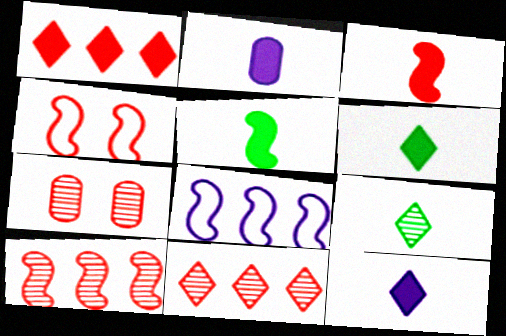[[2, 3, 6], 
[3, 4, 10], 
[6, 7, 8]]